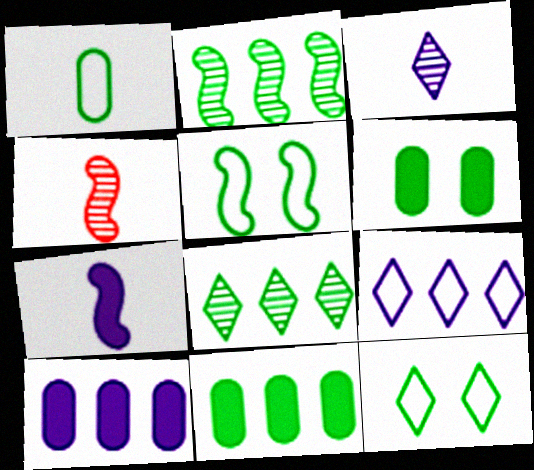[[4, 6, 9], 
[4, 10, 12]]